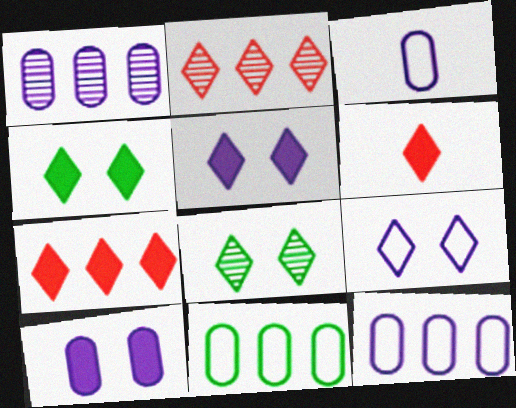[[1, 3, 10]]